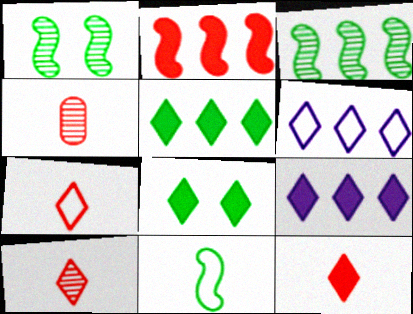[[6, 8, 10], 
[7, 10, 12], 
[8, 9, 12]]